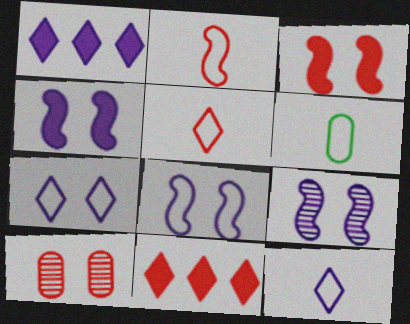[[2, 6, 12], 
[2, 10, 11], 
[4, 8, 9], 
[6, 9, 11]]